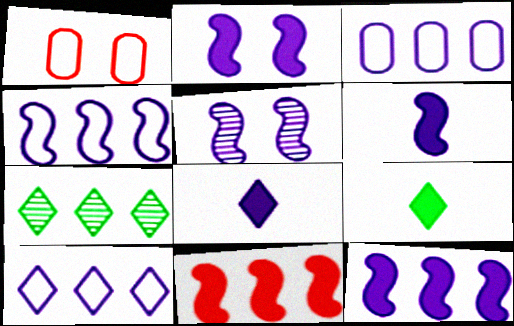[[1, 6, 7], 
[2, 6, 12], 
[3, 4, 10], 
[3, 5, 8], 
[3, 7, 11], 
[4, 5, 6]]